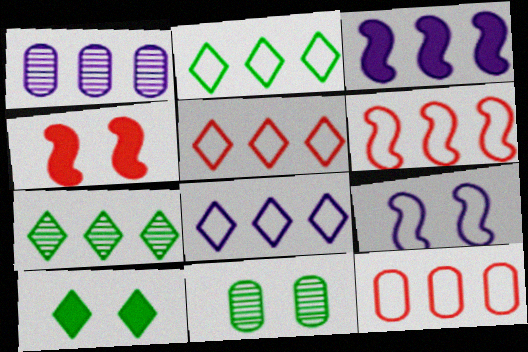[[1, 3, 8], 
[2, 5, 8], 
[3, 7, 12], 
[5, 6, 12]]